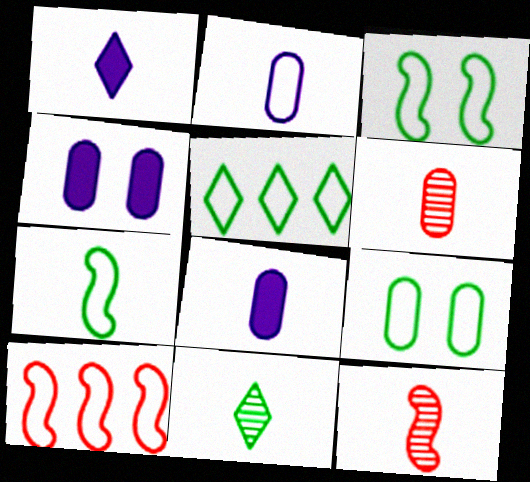[[1, 6, 7], 
[4, 5, 12], 
[4, 10, 11], 
[5, 7, 9]]